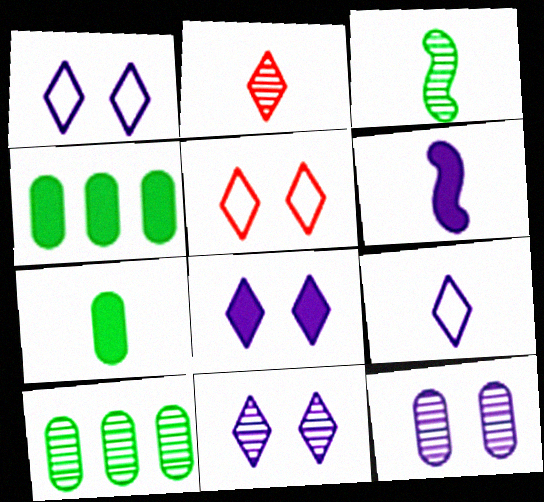[[1, 8, 11], 
[5, 6, 10]]